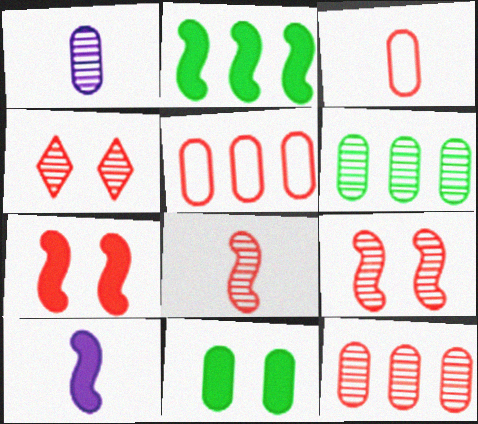[[1, 5, 11], 
[2, 7, 10], 
[4, 8, 12]]